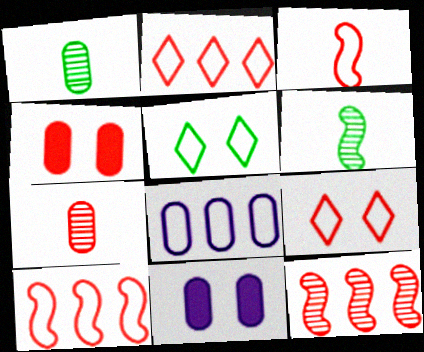[[1, 4, 8], 
[2, 6, 11], 
[3, 5, 8]]